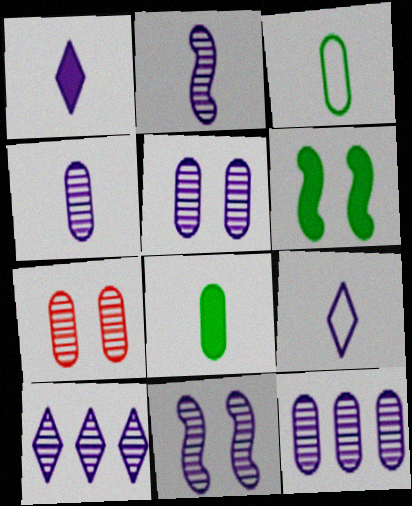[[2, 5, 10], 
[4, 5, 12], 
[4, 10, 11]]